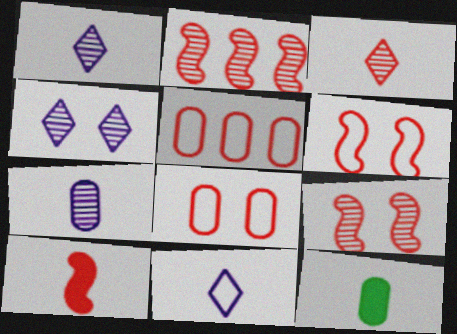[[2, 6, 10]]